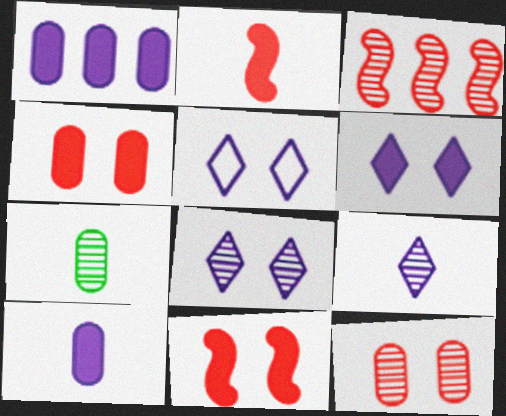[[3, 7, 8], 
[5, 6, 8]]